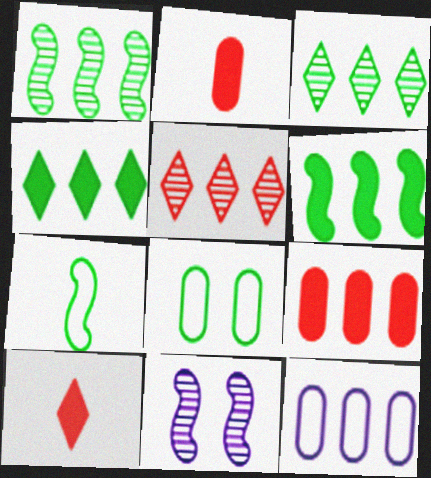[[5, 6, 12]]